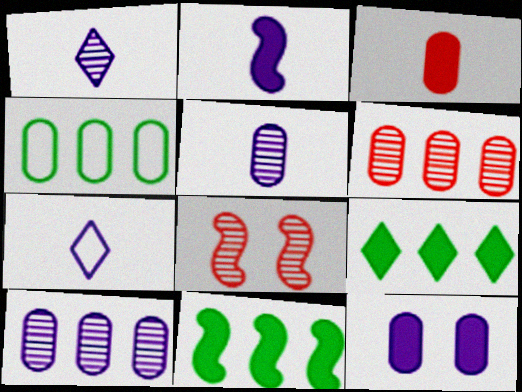[[2, 5, 7]]